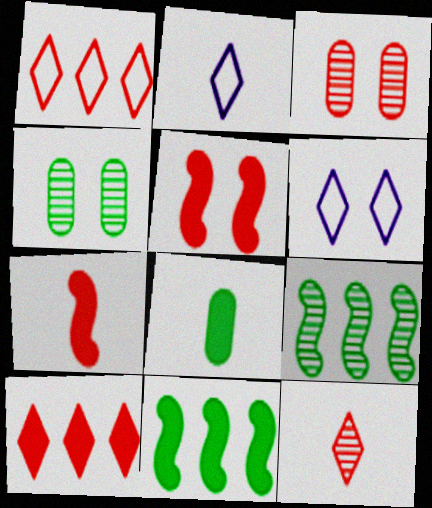[[1, 3, 7], 
[2, 3, 11], 
[4, 5, 6]]